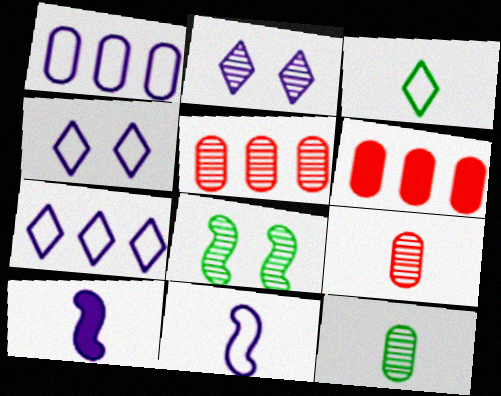[[1, 2, 10], 
[1, 4, 11], 
[3, 9, 10]]